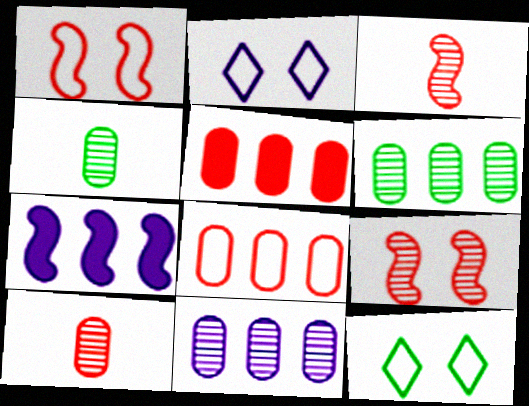[[7, 10, 12]]